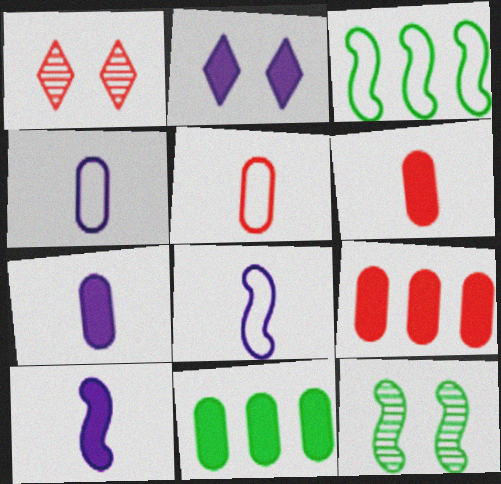[[1, 3, 7], 
[1, 8, 11]]